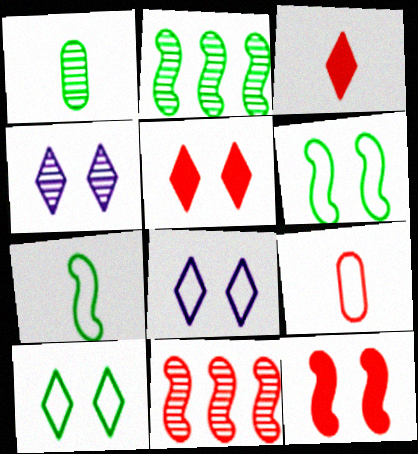[[1, 4, 11], 
[4, 5, 10], 
[5, 9, 11]]